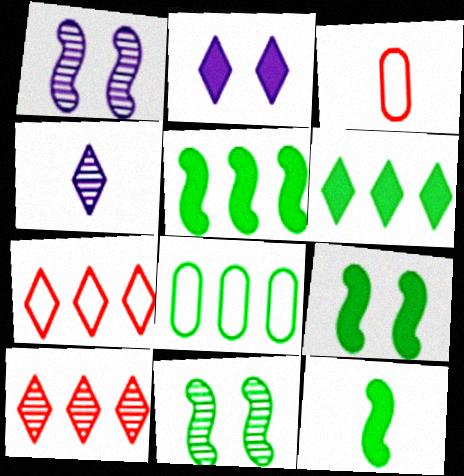[[1, 3, 6], 
[3, 4, 12], 
[5, 9, 12]]